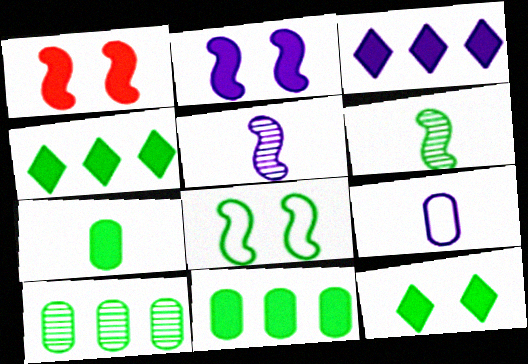[[1, 3, 7]]